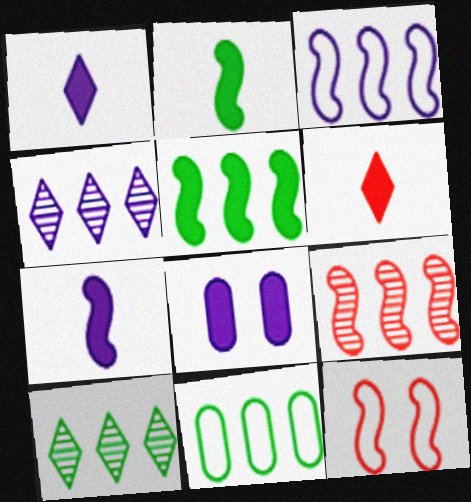[[3, 5, 9], 
[5, 6, 8], 
[5, 10, 11]]